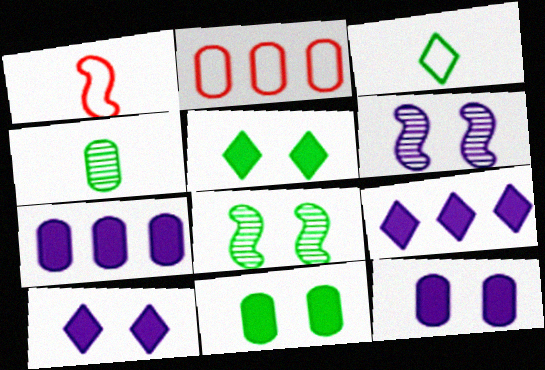[[2, 4, 12]]